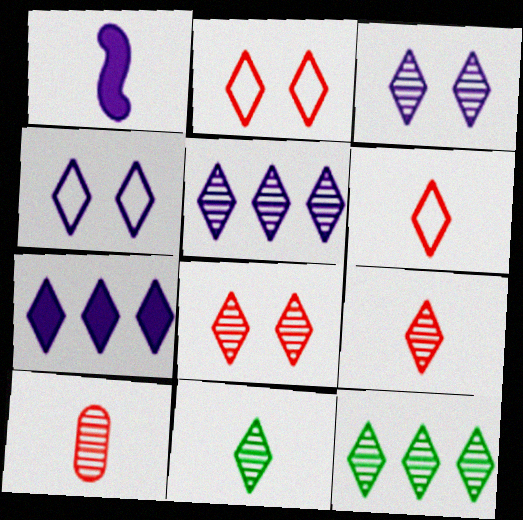[[2, 7, 11], 
[3, 9, 12], 
[5, 8, 11]]